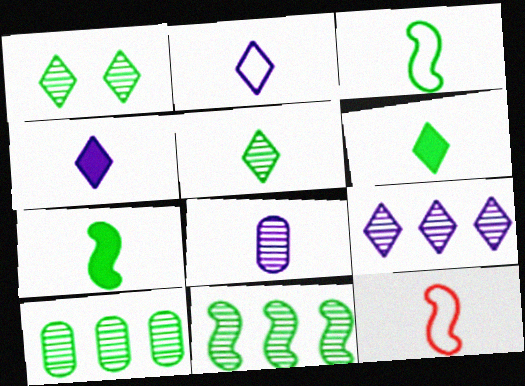[[6, 8, 12]]